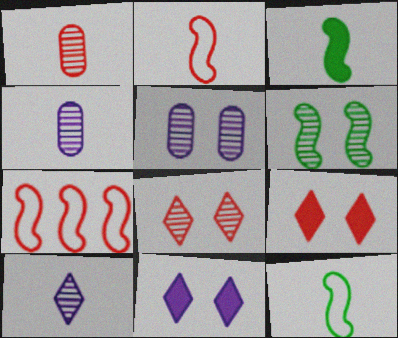[[1, 7, 9], 
[5, 6, 8]]